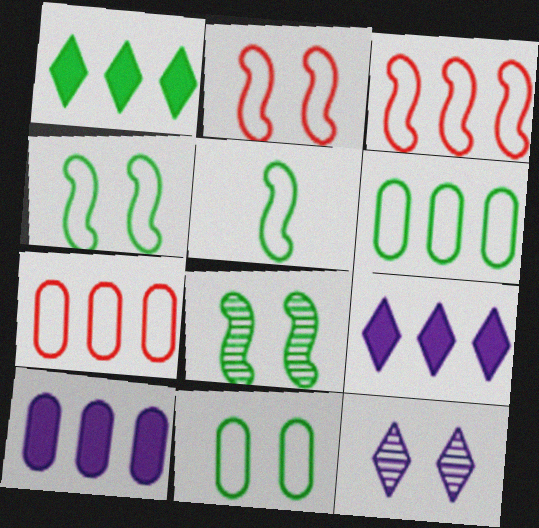[]